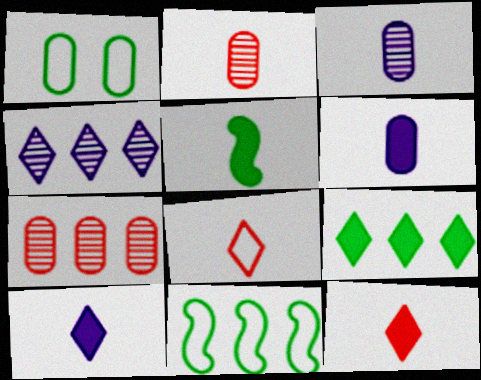[[1, 6, 7], 
[3, 5, 8], 
[5, 6, 12]]